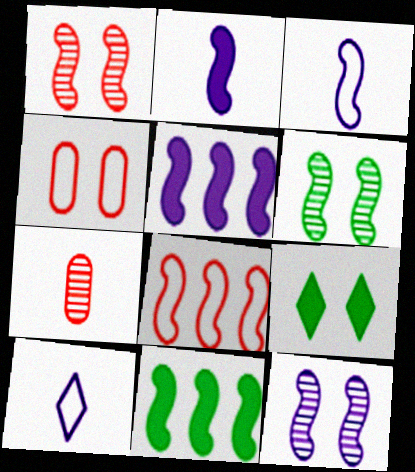[[1, 3, 11], 
[1, 6, 12], 
[2, 6, 8], 
[3, 5, 12], 
[4, 9, 12]]